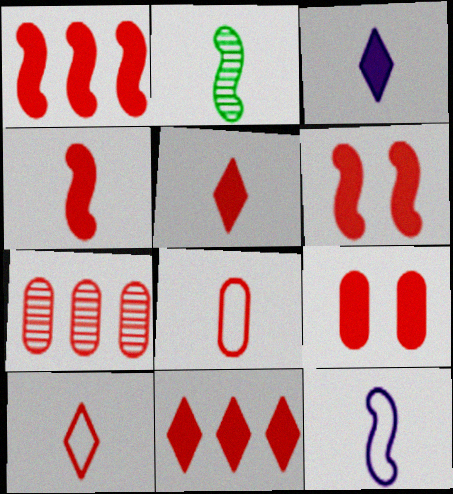[[1, 4, 6], 
[1, 5, 9], 
[2, 3, 8], 
[2, 4, 12], 
[4, 9, 11], 
[6, 7, 10], 
[7, 8, 9]]